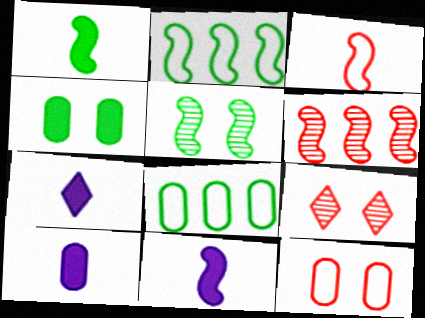[[1, 2, 5], 
[2, 9, 10], 
[7, 10, 11], 
[8, 9, 11]]